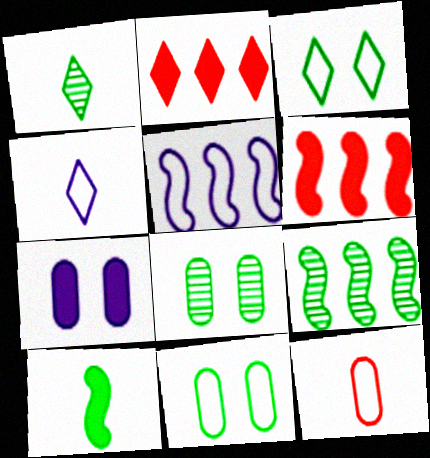[[1, 8, 9], 
[2, 7, 10], 
[3, 5, 12], 
[4, 6, 8], 
[5, 6, 9]]